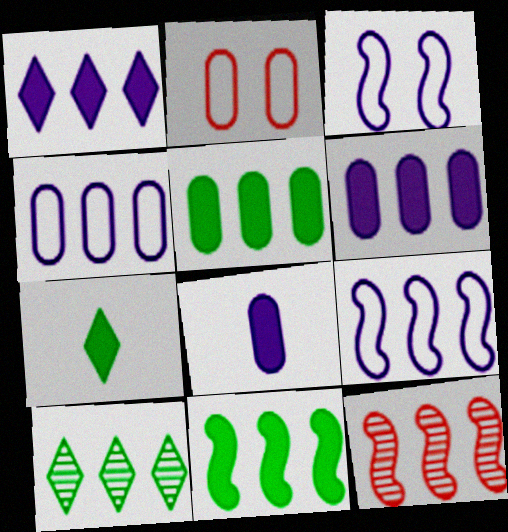[[9, 11, 12]]